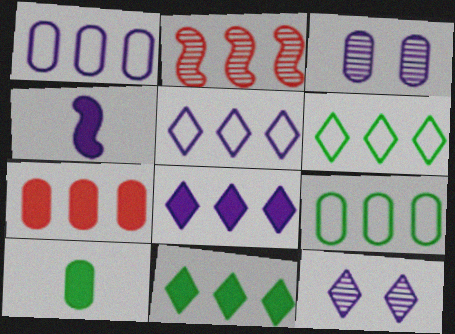[[1, 2, 11], 
[1, 4, 12], 
[2, 8, 9], 
[3, 4, 5]]